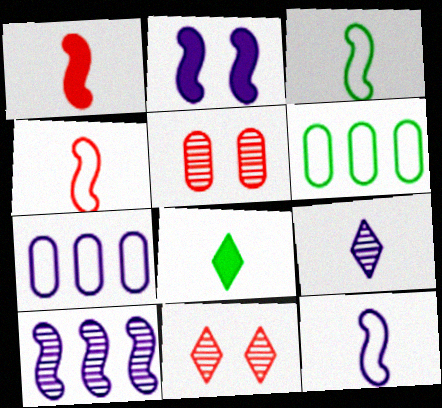[[2, 7, 9], 
[2, 10, 12], 
[3, 4, 12]]